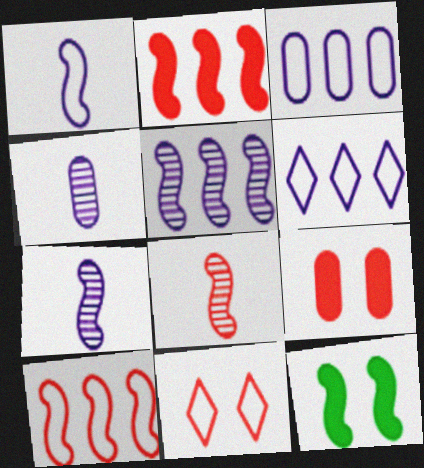[[7, 10, 12]]